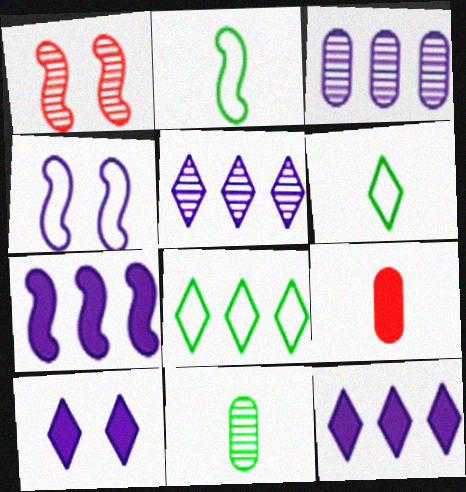[[1, 2, 7], 
[1, 5, 11]]